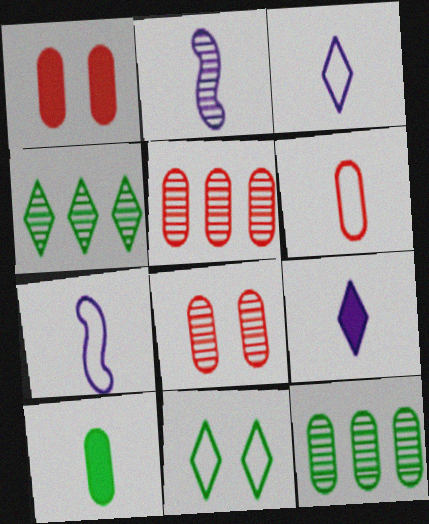[[1, 4, 7], 
[1, 5, 6], 
[2, 4, 8]]